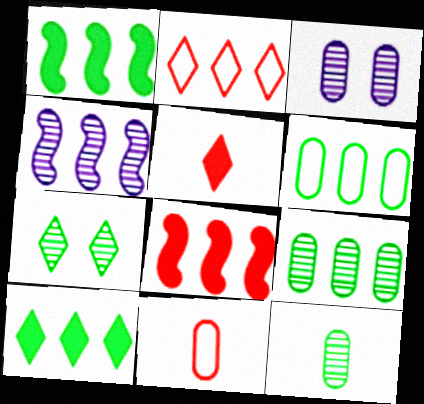[]